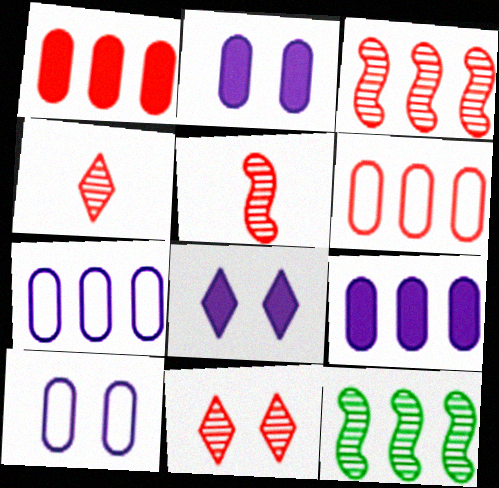[]